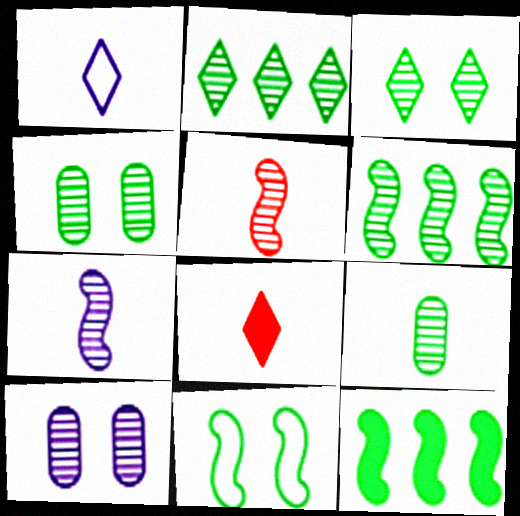[[2, 5, 10], 
[3, 6, 9]]